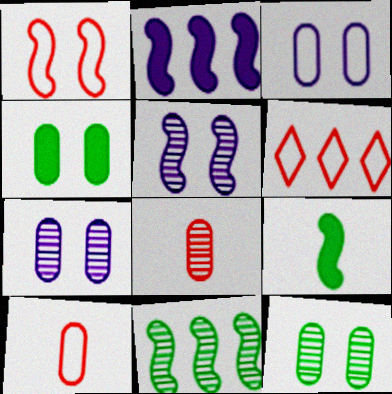[[1, 6, 10], 
[6, 7, 9]]